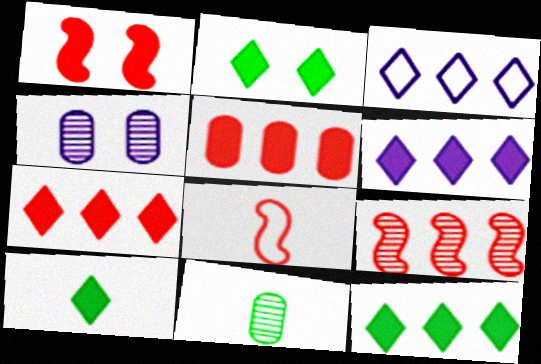[[1, 3, 11], 
[1, 8, 9], 
[2, 10, 12], 
[4, 8, 12], 
[6, 7, 12]]